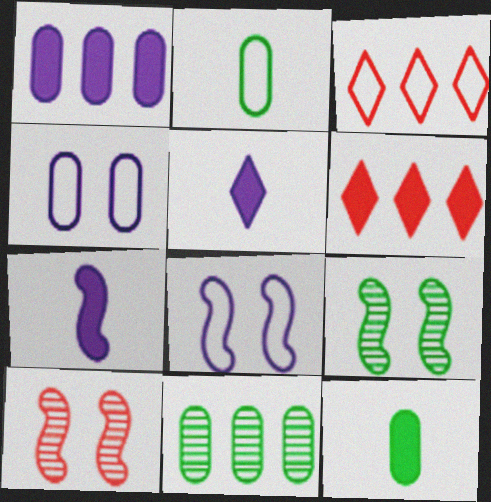[[2, 3, 8]]